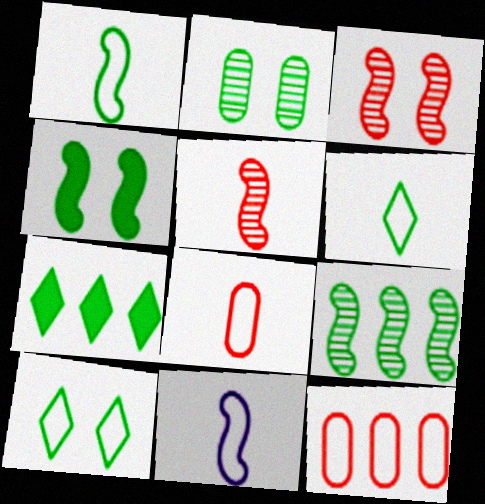[[1, 2, 7], 
[1, 4, 9], 
[2, 4, 10], 
[6, 8, 11], 
[10, 11, 12]]